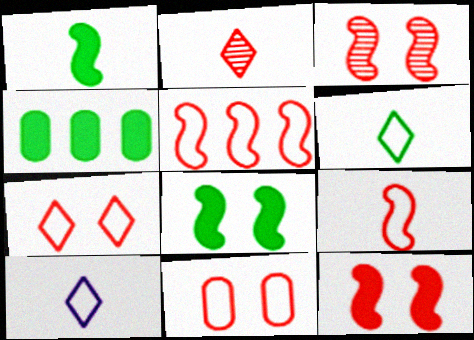[[3, 4, 10]]